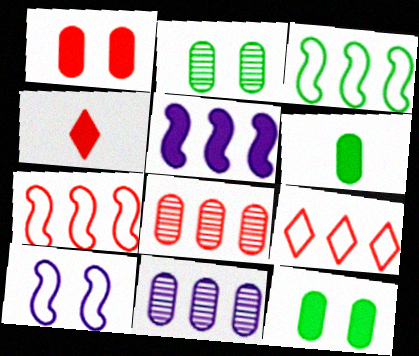[[4, 5, 12]]